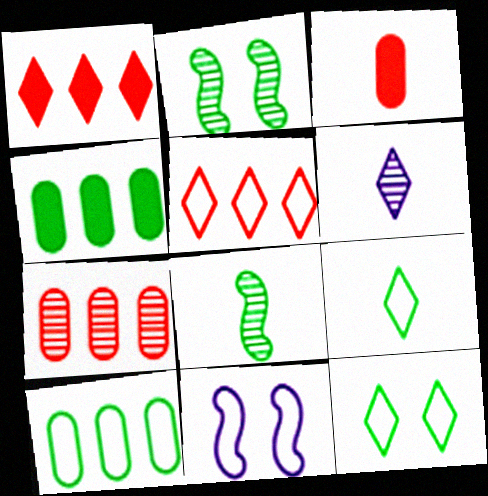[[1, 6, 12], 
[2, 4, 9], 
[2, 6, 7], 
[4, 8, 12]]